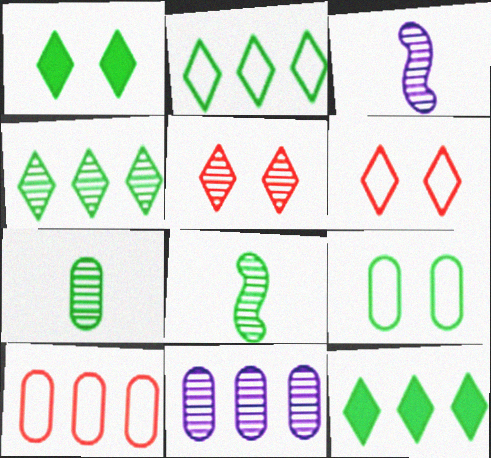[[1, 3, 10], 
[2, 4, 12], 
[5, 8, 11], 
[8, 9, 12]]